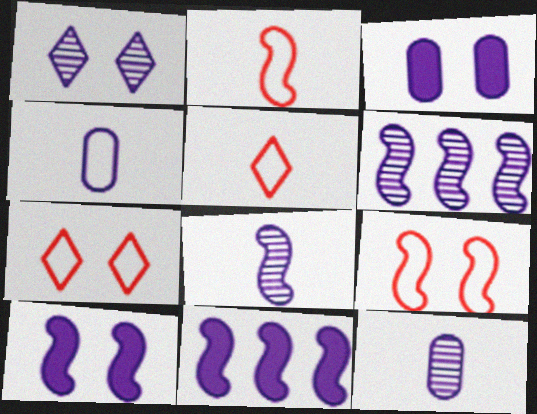[[1, 4, 11], 
[1, 6, 12]]